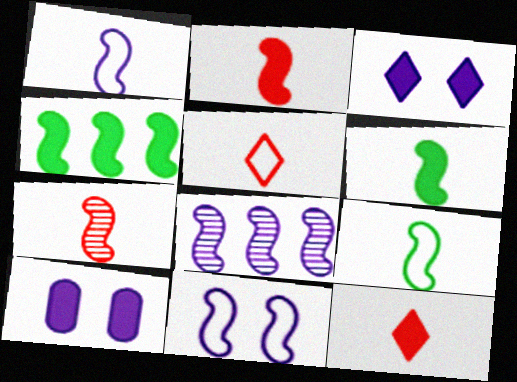[[1, 6, 7], 
[4, 7, 11], 
[4, 10, 12]]